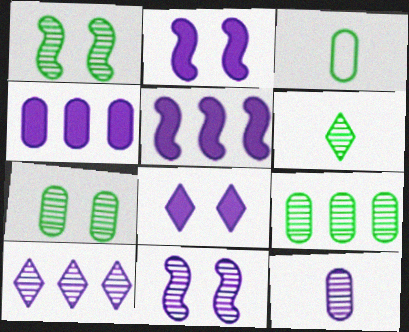[[1, 6, 9], 
[10, 11, 12]]